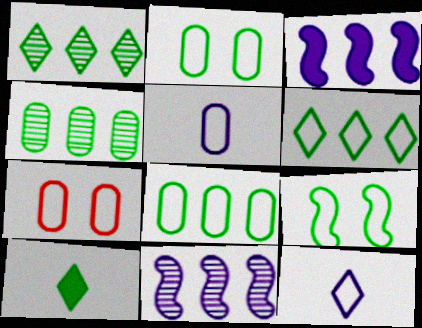[[4, 9, 10], 
[5, 7, 8], 
[7, 10, 11]]